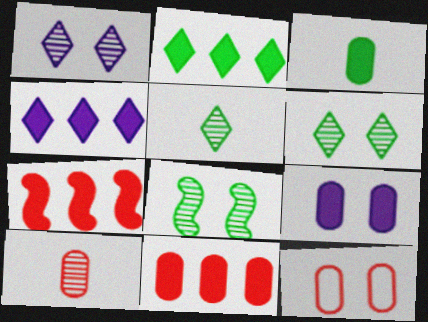[[3, 9, 11], 
[10, 11, 12]]